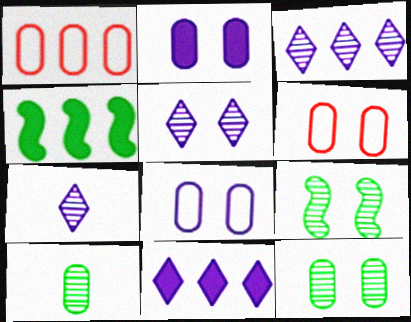[[1, 2, 10], 
[1, 3, 4], 
[2, 6, 12], 
[3, 5, 7], 
[4, 6, 7]]